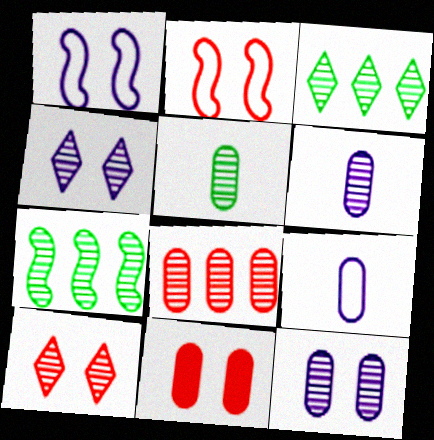[[2, 10, 11], 
[5, 8, 12], 
[6, 7, 10]]